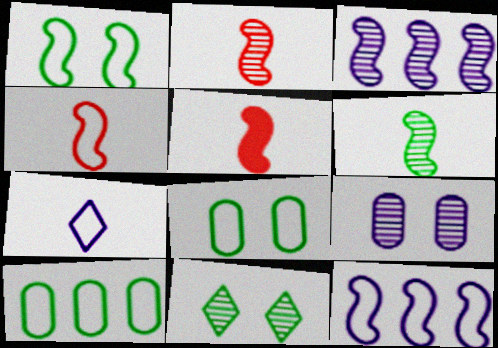[[1, 3, 5], 
[1, 4, 12], 
[2, 4, 5]]